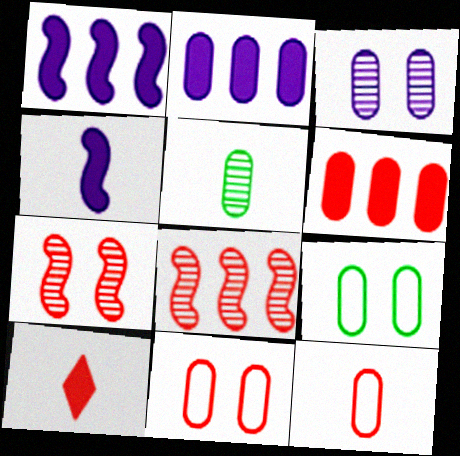[[2, 5, 11], 
[8, 10, 11]]